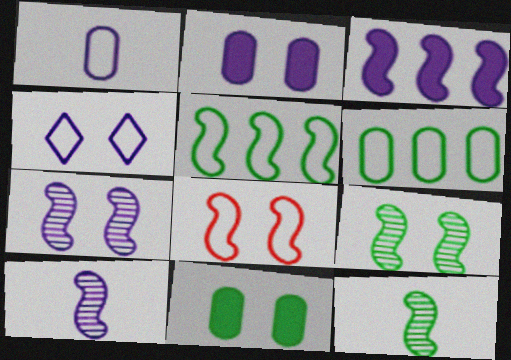[[2, 4, 7], 
[3, 8, 12]]